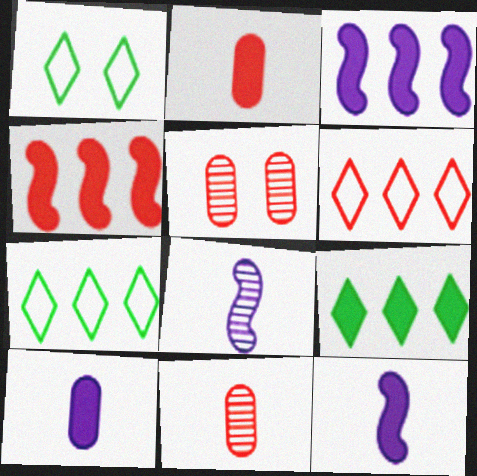[[1, 3, 11], 
[5, 7, 12]]